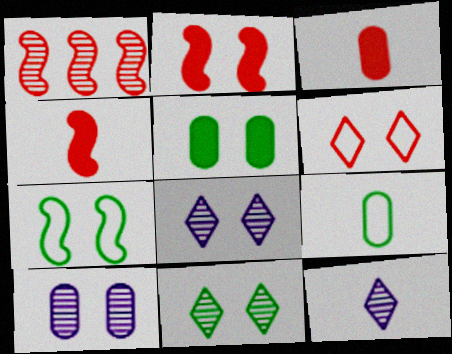[[1, 3, 6], 
[4, 9, 12], 
[5, 7, 11]]